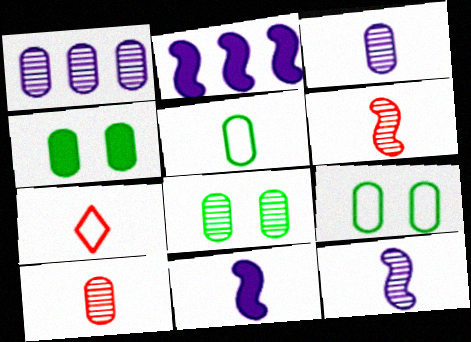[[1, 8, 10], 
[2, 7, 8], 
[4, 8, 9]]